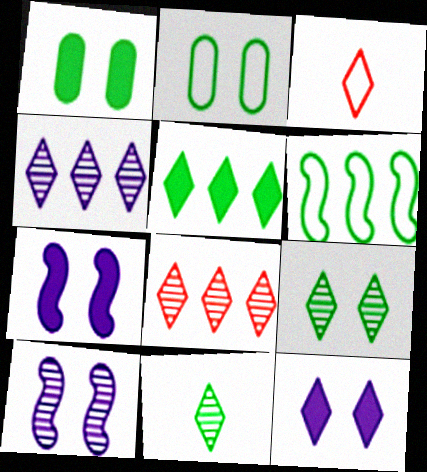[[1, 6, 11]]